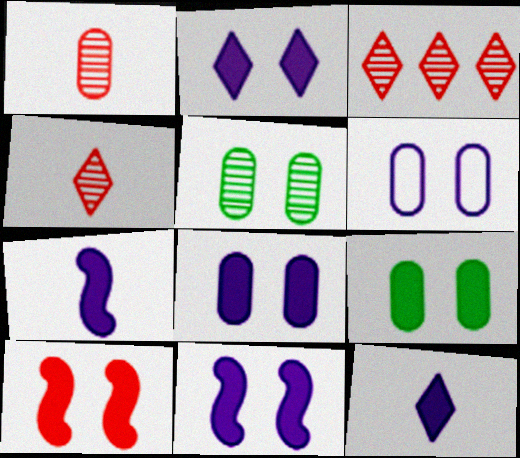[[2, 8, 11], 
[2, 9, 10]]